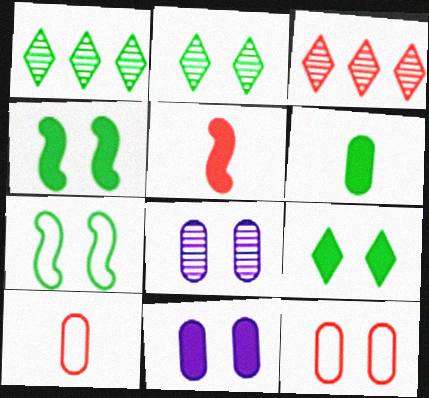[[1, 6, 7], 
[3, 5, 12]]